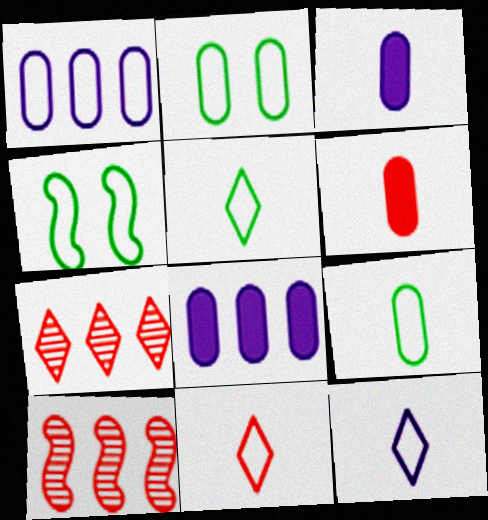[[1, 4, 11], 
[3, 4, 7], 
[5, 11, 12]]